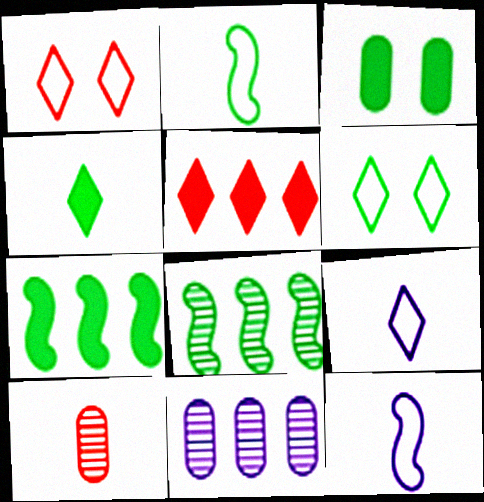[[3, 4, 7], 
[4, 10, 12]]